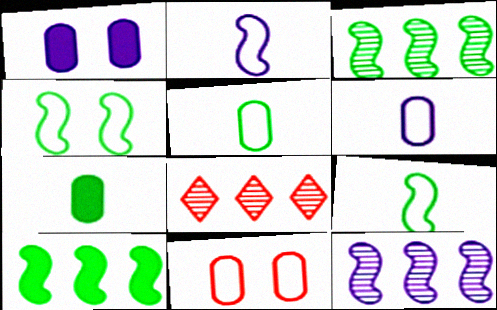[[1, 8, 9]]